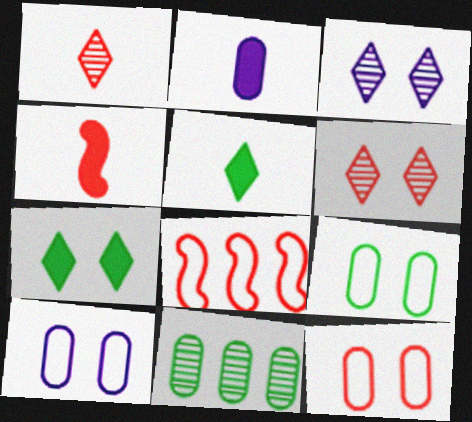[[2, 4, 5], 
[2, 11, 12], 
[9, 10, 12]]